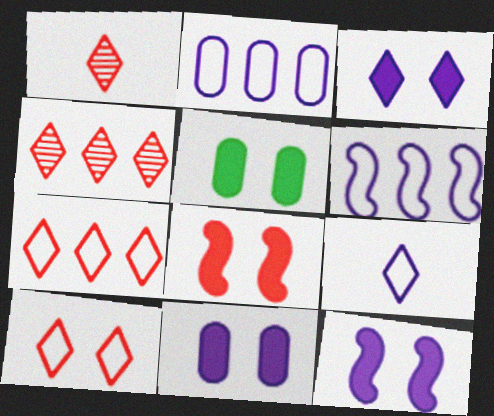[[1, 5, 6], 
[3, 5, 8], 
[3, 11, 12]]